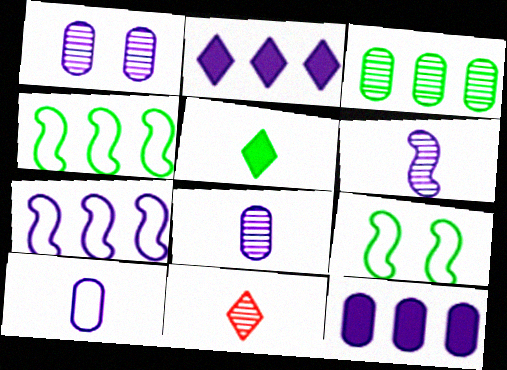[[1, 10, 12], 
[3, 5, 9], 
[9, 11, 12]]